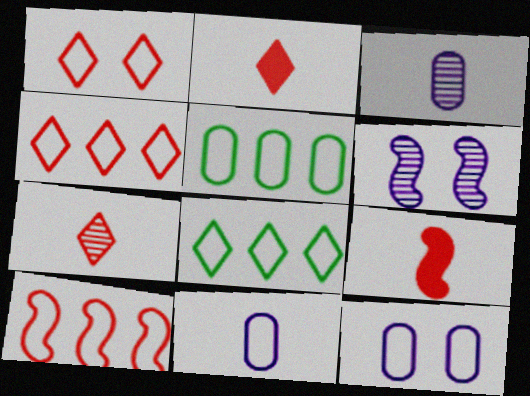[[2, 5, 6]]